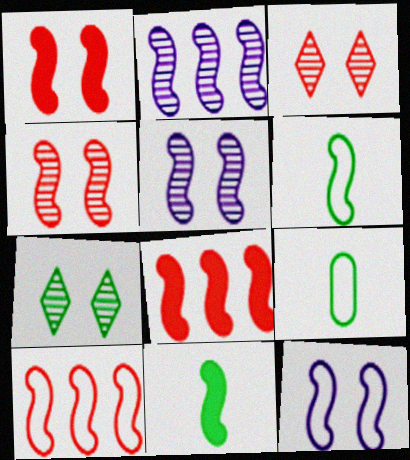[[1, 2, 6], 
[5, 6, 8], 
[5, 10, 11], 
[6, 10, 12]]